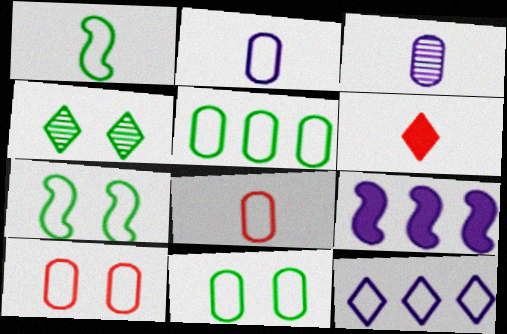[[1, 3, 6], 
[1, 10, 12], 
[2, 5, 10], 
[4, 6, 12], 
[4, 8, 9], 
[7, 8, 12]]